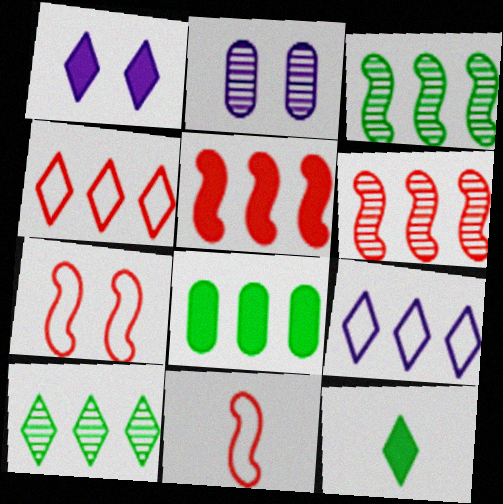[[6, 8, 9]]